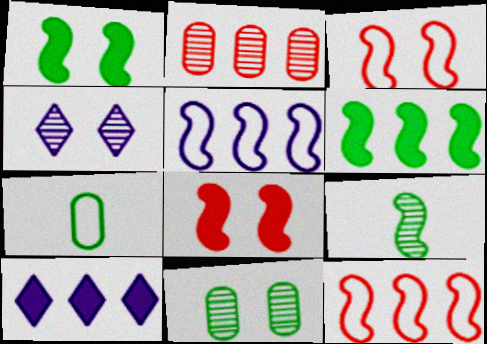[[2, 4, 9], 
[5, 8, 9]]